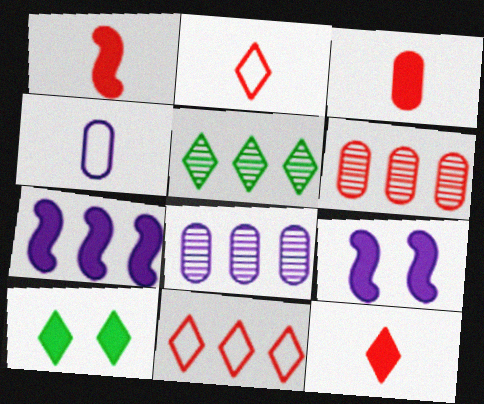[[1, 3, 12], 
[3, 7, 10]]